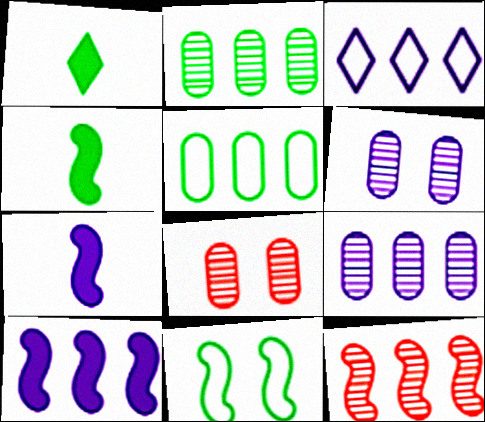[[1, 2, 11], 
[3, 4, 8], 
[3, 6, 7], 
[3, 9, 10], 
[7, 11, 12]]